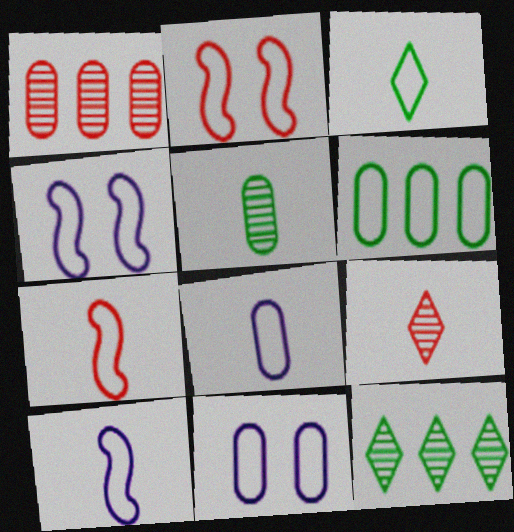[[3, 7, 8]]